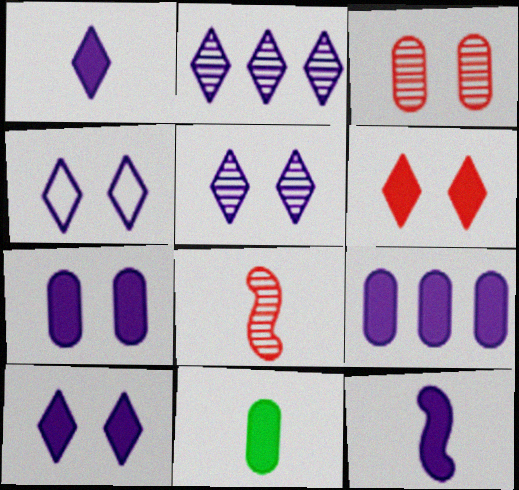[[1, 2, 4], 
[4, 5, 10], 
[9, 10, 12]]